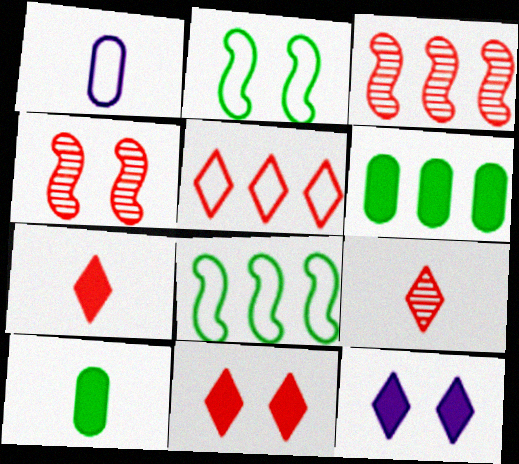[[1, 2, 5], 
[5, 9, 11]]